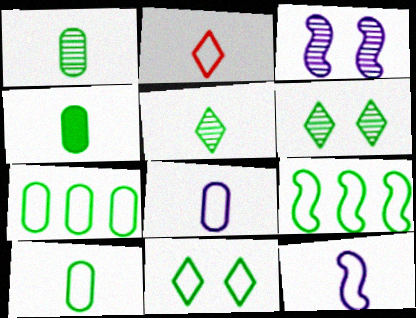[[1, 4, 10], 
[2, 10, 12], 
[4, 6, 9], 
[9, 10, 11]]